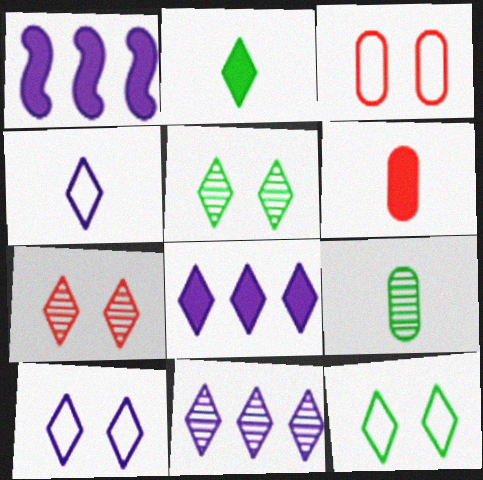[]